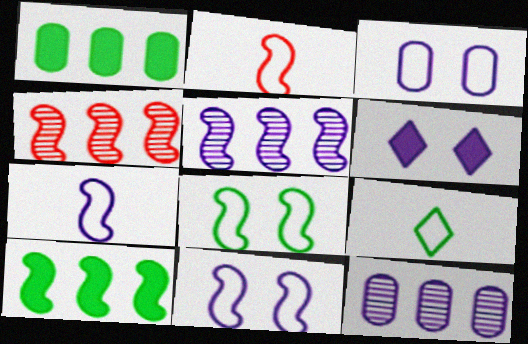[[6, 7, 12]]